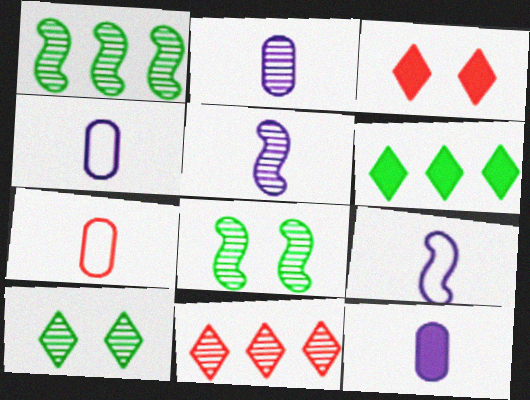[[1, 3, 4], 
[2, 4, 12], 
[2, 8, 11]]